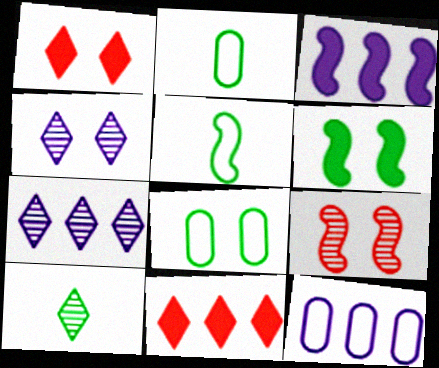[[3, 5, 9], 
[3, 7, 12]]